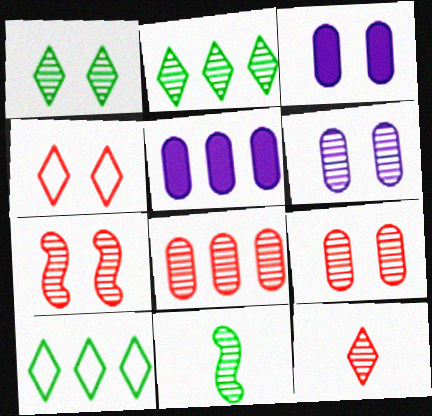[[1, 6, 7], 
[4, 5, 11], 
[7, 8, 12]]